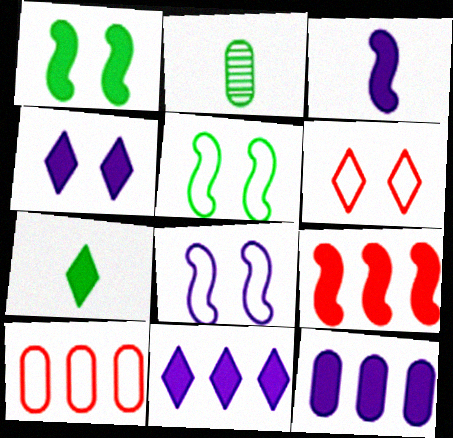[[1, 3, 9], 
[3, 4, 12]]